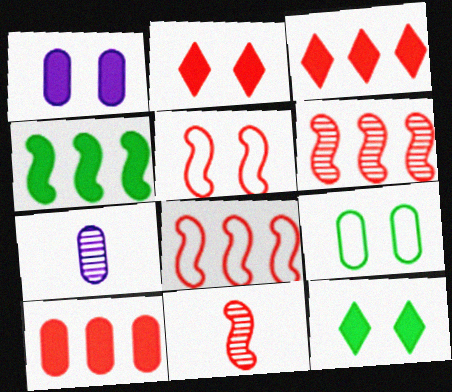[[7, 8, 12], 
[7, 9, 10]]